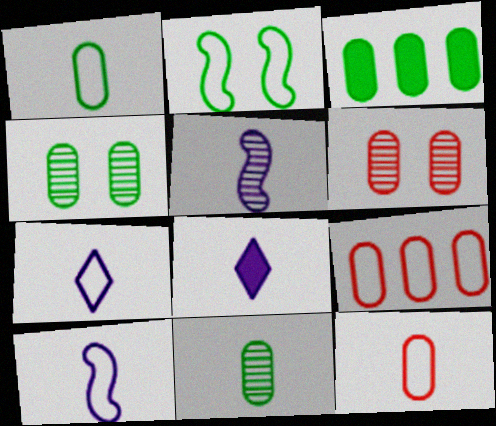[[1, 3, 4], 
[2, 7, 9]]